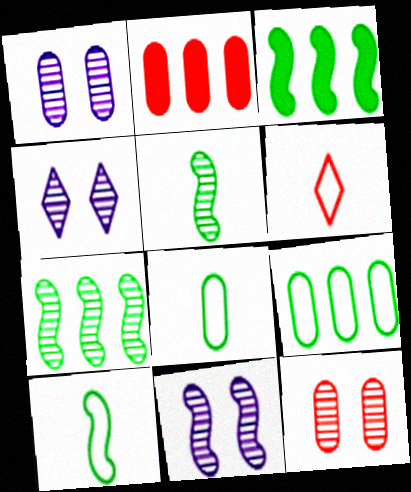[[1, 2, 8], 
[1, 3, 6], 
[1, 4, 11], 
[2, 4, 10]]